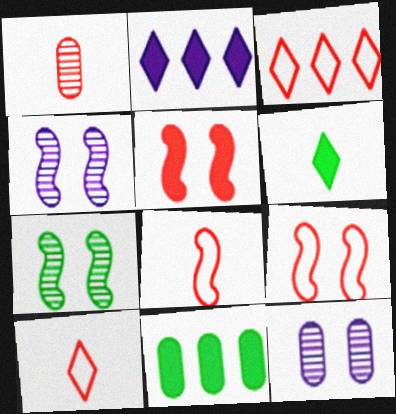[[1, 3, 5], 
[4, 10, 11]]